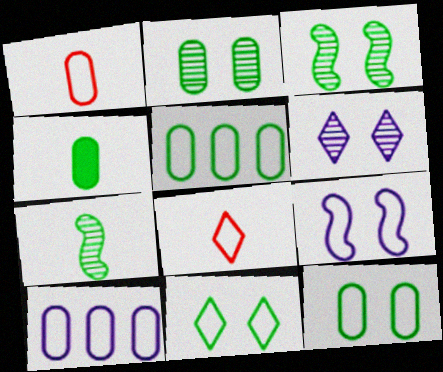[[1, 10, 12], 
[2, 4, 5], 
[5, 8, 9]]